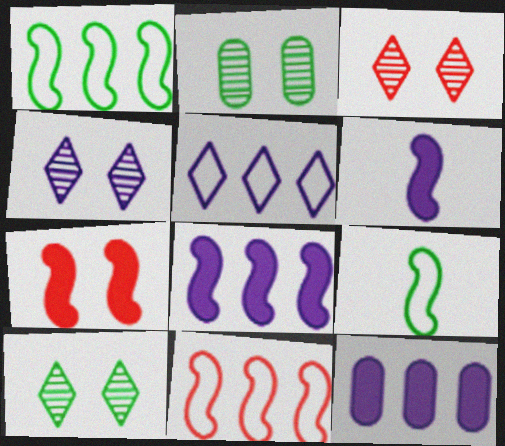[[3, 4, 10], 
[3, 9, 12]]